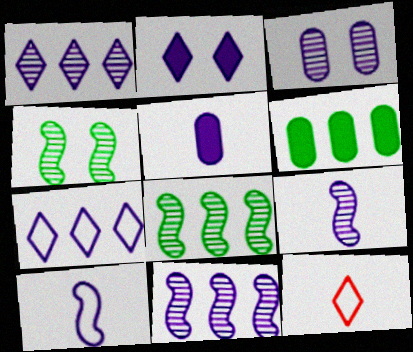[[1, 3, 9]]